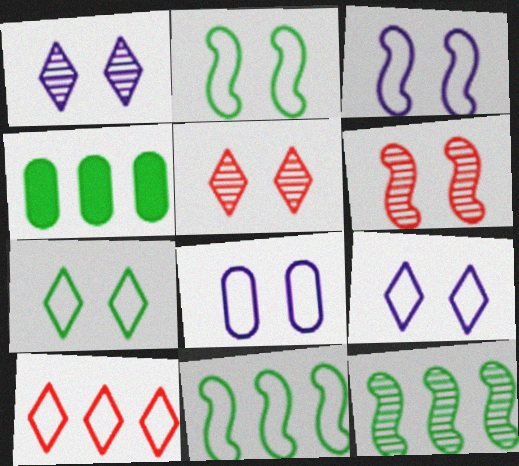[[3, 8, 9]]